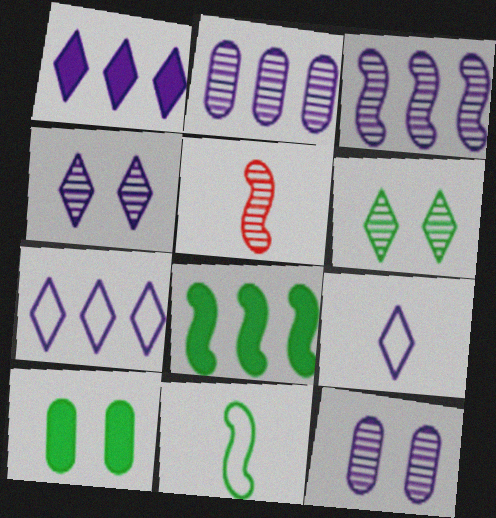[[1, 4, 9], 
[2, 5, 6], 
[5, 7, 10]]